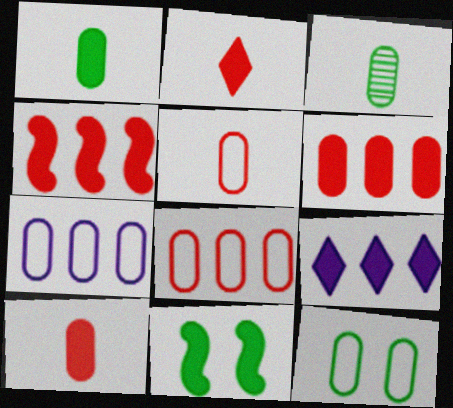[[5, 7, 12], 
[9, 10, 11]]